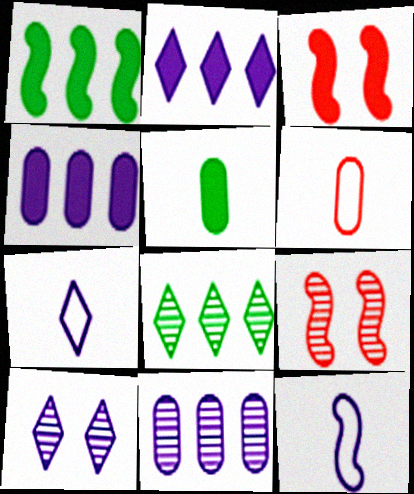[[1, 6, 10], 
[1, 9, 12], 
[2, 3, 5], 
[2, 7, 10], 
[4, 10, 12]]